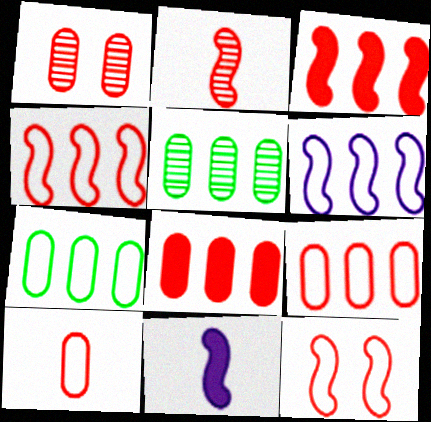[[1, 8, 10], 
[2, 3, 12]]